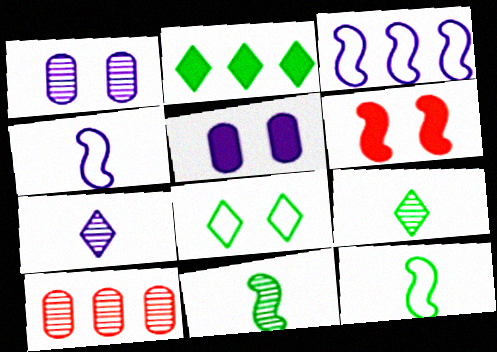[[1, 6, 8], 
[2, 3, 10], 
[2, 8, 9], 
[3, 5, 7], 
[3, 6, 11]]